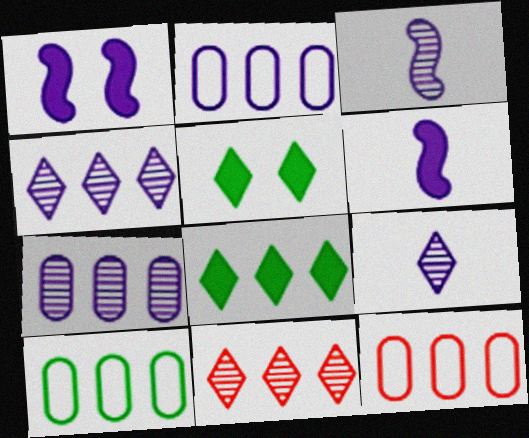[[1, 2, 9], 
[2, 10, 12], 
[3, 5, 12]]